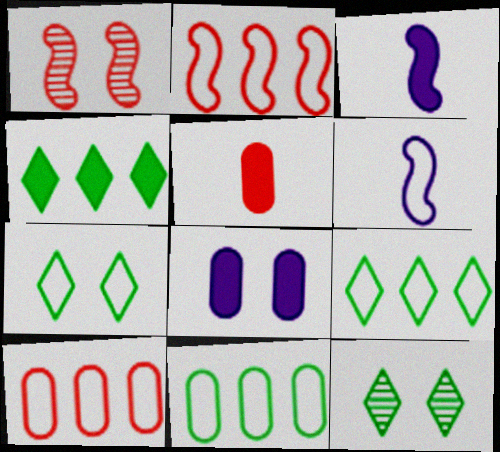[[1, 7, 8], 
[3, 10, 12], 
[6, 7, 10]]